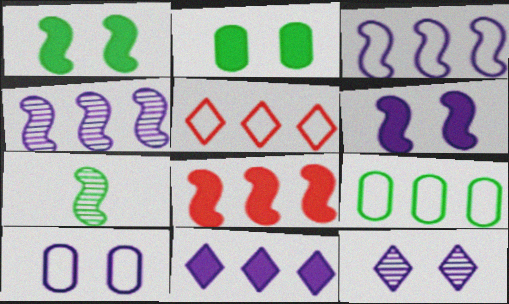[[3, 5, 9], 
[6, 10, 12]]